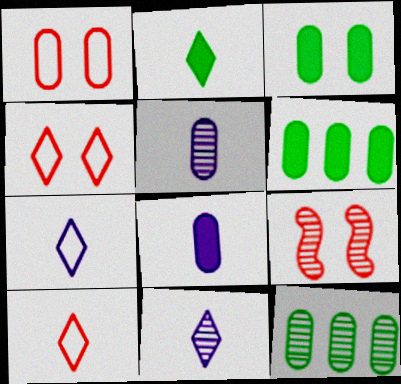[[1, 5, 6], 
[1, 8, 12], 
[2, 10, 11], 
[6, 7, 9], 
[9, 11, 12]]